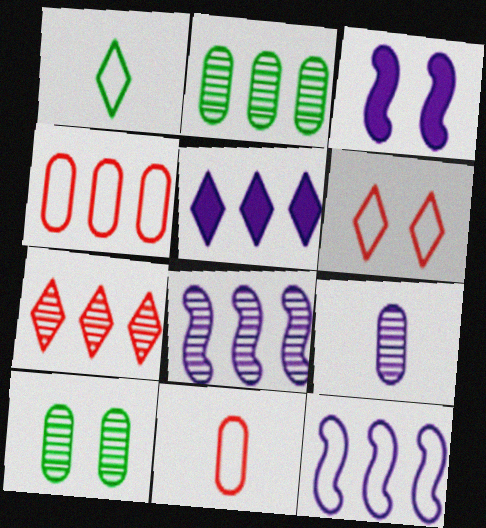[[2, 7, 8], 
[3, 6, 10]]